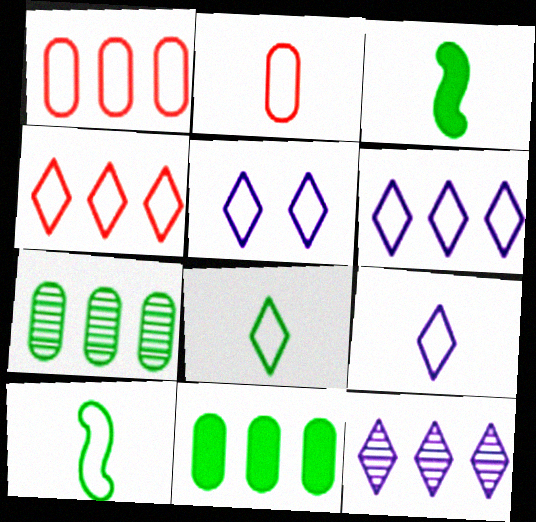[[1, 5, 10], 
[2, 9, 10], 
[4, 5, 8], 
[5, 6, 9]]